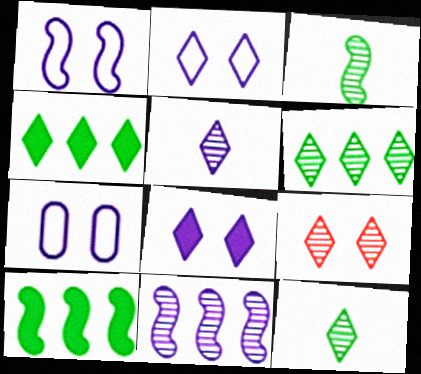[[1, 2, 7], 
[5, 6, 9]]